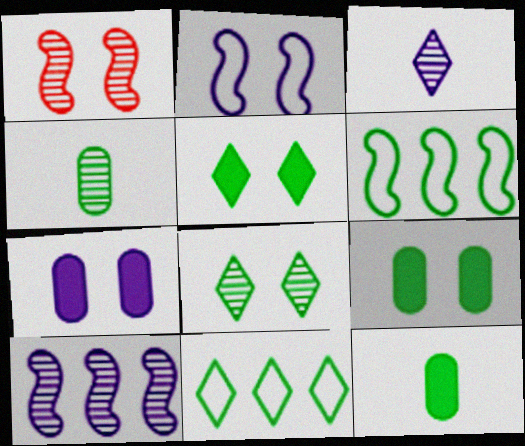[[4, 5, 6], 
[6, 8, 12]]